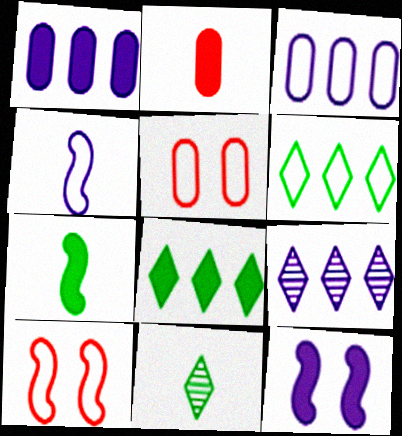[[1, 10, 11], 
[2, 4, 11], 
[2, 8, 12], 
[4, 5, 6], 
[5, 7, 9]]